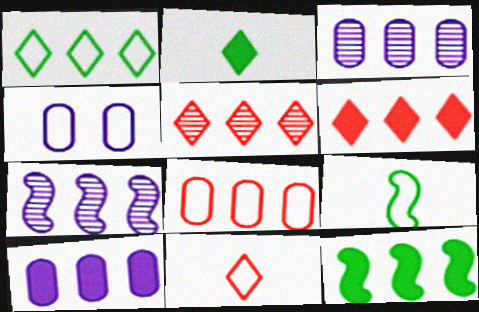[[6, 10, 12]]